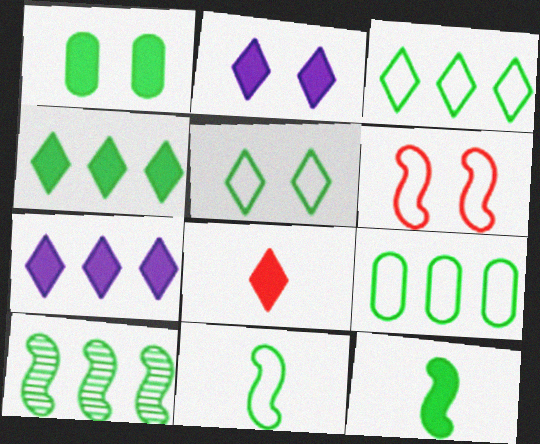[[1, 4, 12], 
[2, 4, 8], 
[4, 9, 10], 
[5, 9, 11]]